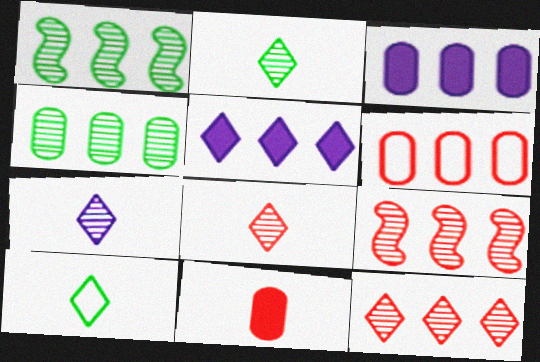[[1, 5, 6], 
[2, 7, 8], 
[3, 4, 6]]